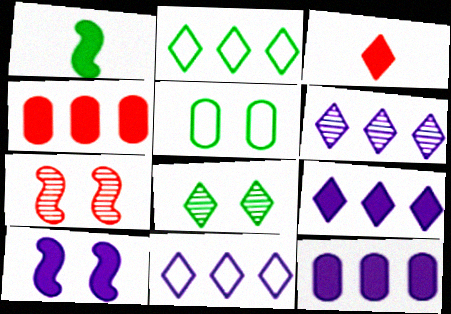[[3, 8, 11], 
[6, 9, 11]]